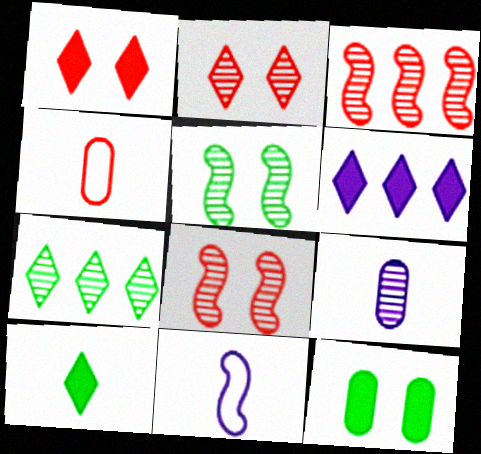[[1, 3, 4], 
[1, 6, 10], 
[4, 5, 6], 
[7, 8, 9]]